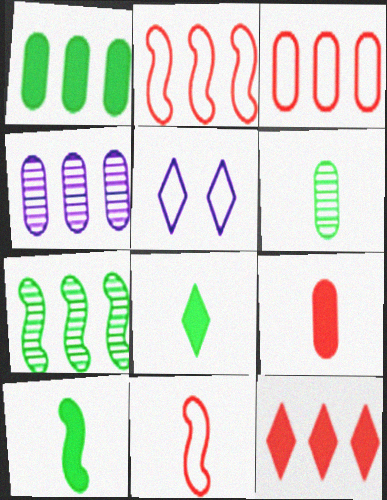[[1, 3, 4], 
[5, 7, 9]]